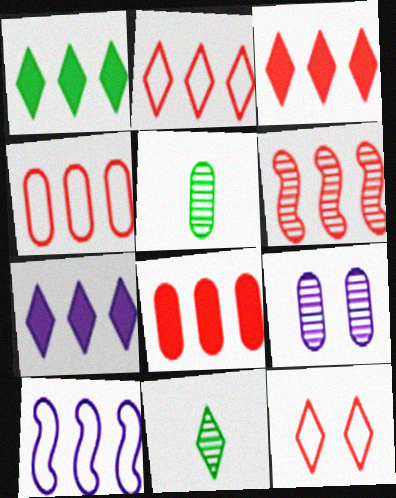[[1, 3, 7], 
[2, 6, 8], 
[3, 4, 6], 
[6, 9, 11], 
[7, 11, 12]]